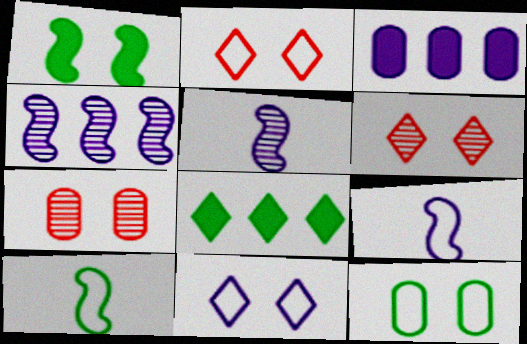[[1, 7, 11], 
[3, 5, 11], 
[3, 6, 10], 
[7, 8, 9]]